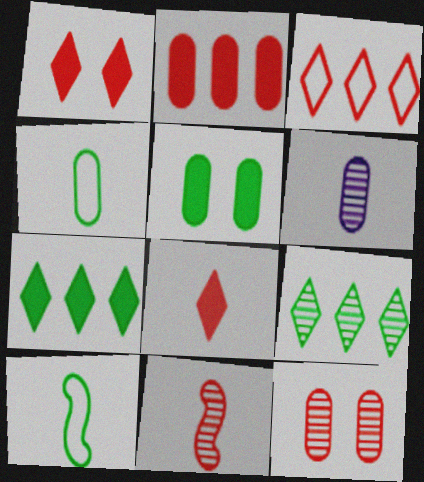[[5, 9, 10], 
[6, 8, 10]]